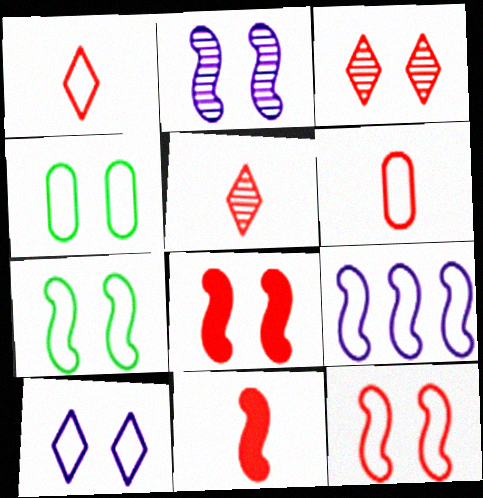[[1, 4, 9], 
[2, 7, 8], 
[4, 10, 12], 
[5, 6, 11]]